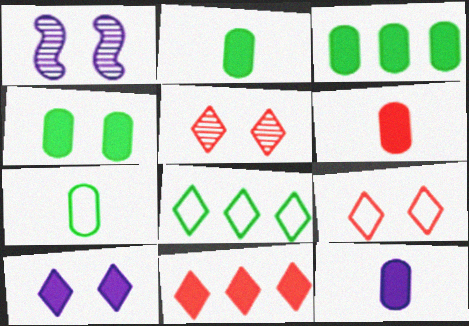[[1, 4, 9], 
[1, 6, 8], 
[1, 7, 11], 
[2, 3, 4], 
[2, 6, 12]]